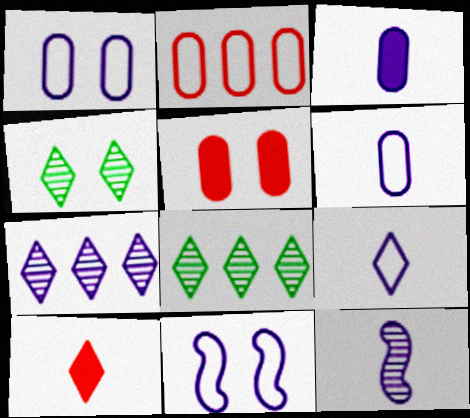[[3, 7, 11], 
[3, 9, 12], 
[4, 5, 11]]